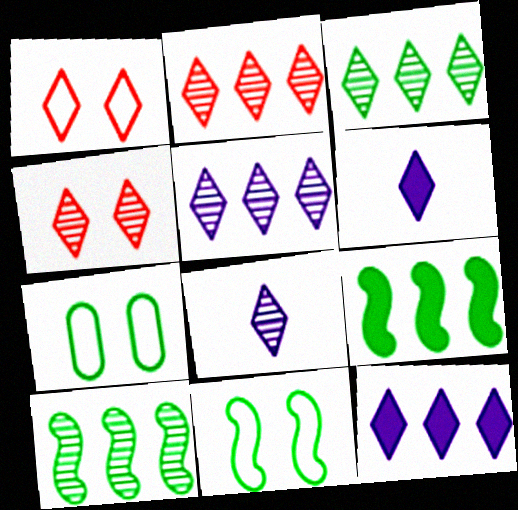[[1, 3, 6], 
[2, 3, 5], 
[3, 4, 8]]